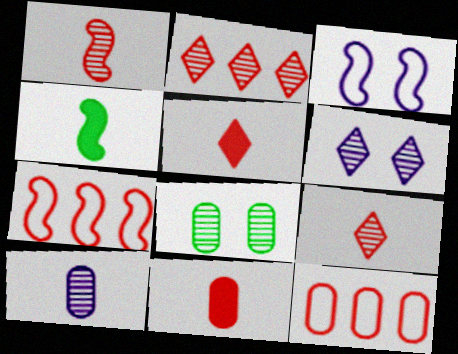[[4, 6, 12]]